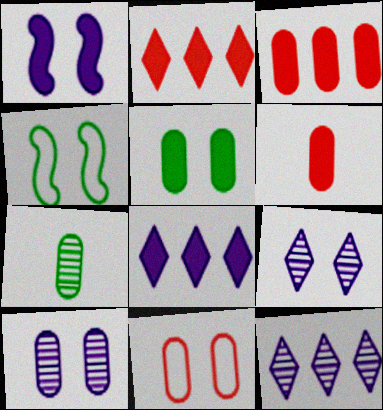[[4, 6, 12], 
[5, 10, 11]]